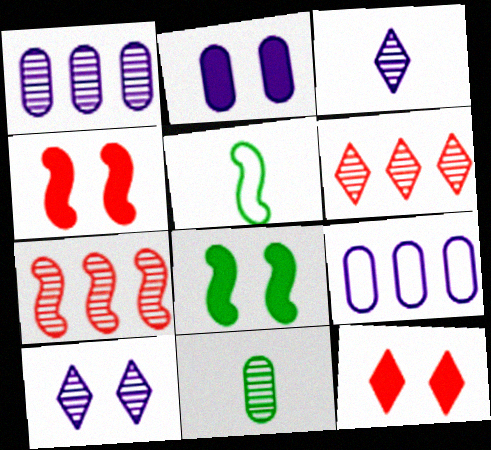[[1, 5, 12], 
[2, 5, 6], 
[2, 8, 12], 
[7, 10, 11]]